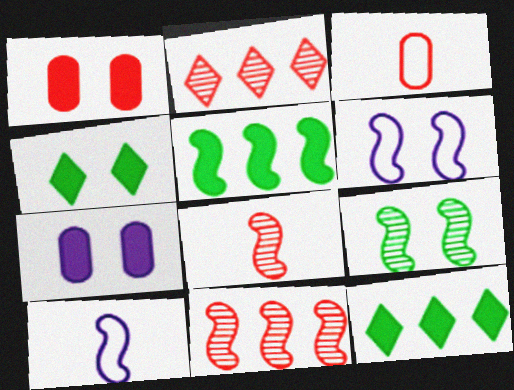[[5, 6, 8]]